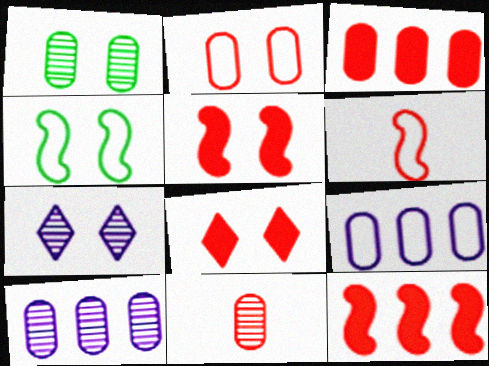[[1, 10, 11], 
[2, 3, 11]]